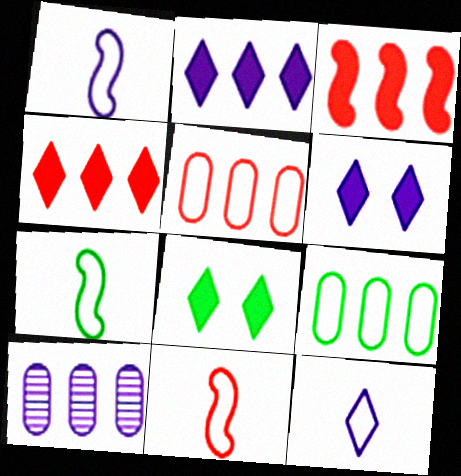[[1, 6, 10], 
[1, 7, 11], 
[8, 10, 11]]